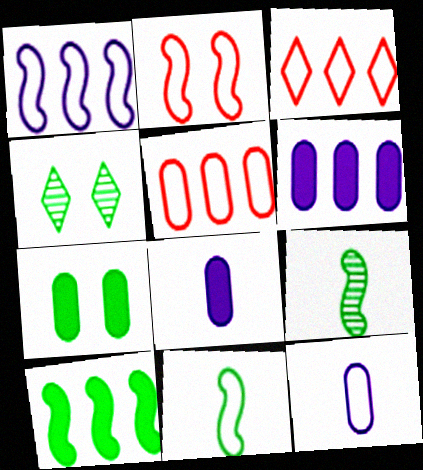[[1, 2, 11]]